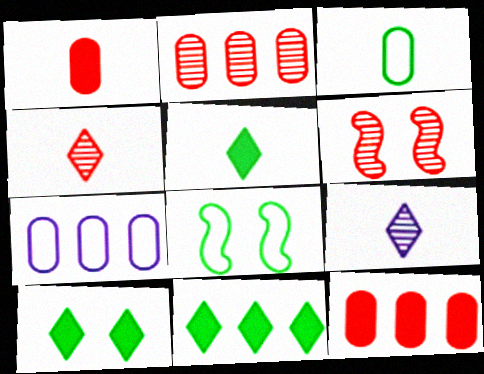[[2, 4, 6], 
[5, 6, 7], 
[5, 10, 11], 
[8, 9, 12]]